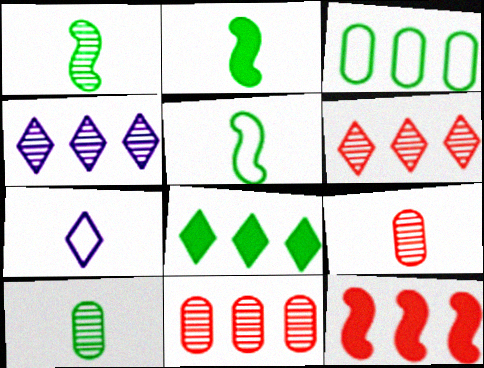[[1, 2, 5], 
[2, 7, 9], 
[3, 4, 12]]